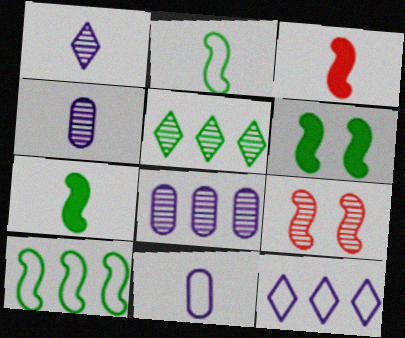[[4, 5, 9]]